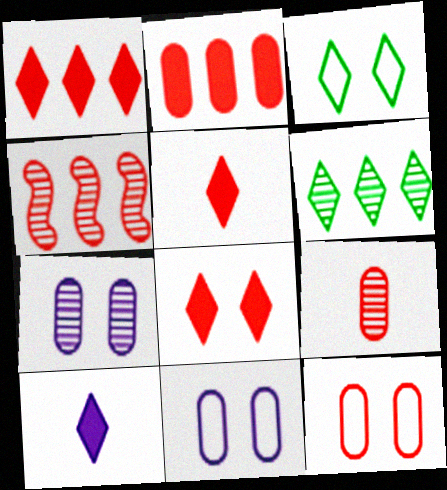[[1, 5, 8], 
[2, 9, 12], 
[4, 5, 12]]